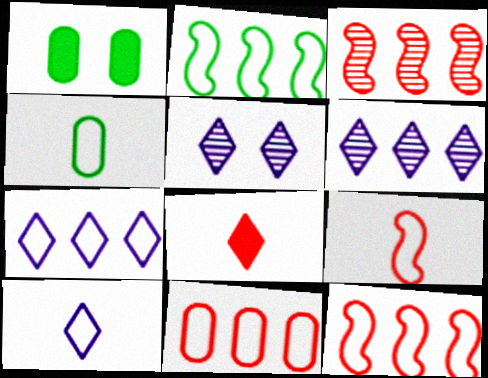[[1, 3, 10], 
[1, 6, 9], 
[2, 7, 11], 
[4, 9, 10]]